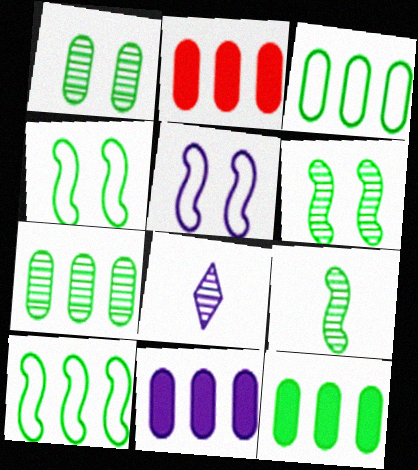[[2, 4, 8], 
[2, 11, 12], 
[3, 7, 12], 
[5, 8, 11]]